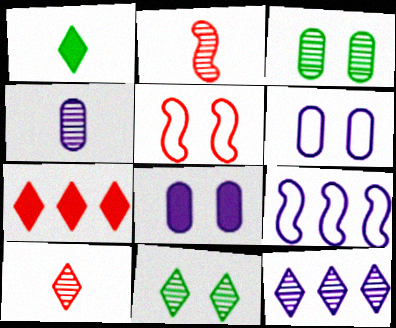[[2, 3, 12], 
[5, 8, 11], 
[10, 11, 12]]